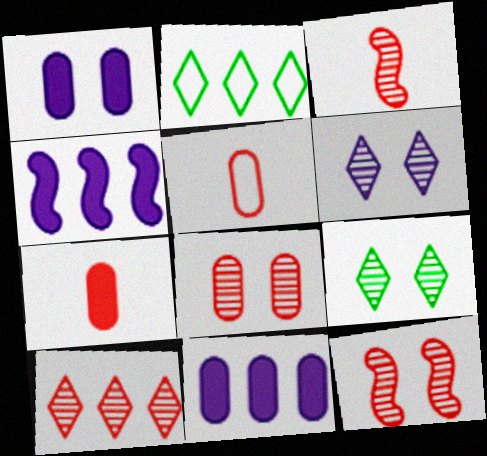[[1, 2, 3], 
[3, 8, 10], 
[4, 5, 9]]